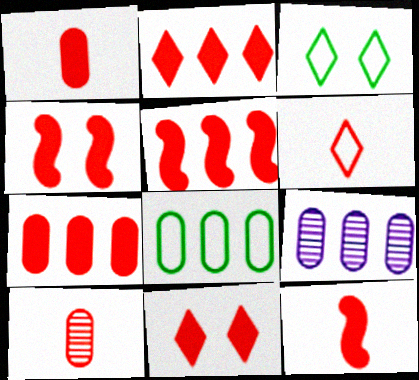[[1, 2, 4], 
[1, 5, 11], 
[2, 5, 7], 
[3, 9, 12], 
[4, 5, 12], 
[6, 10, 12], 
[7, 8, 9], 
[7, 11, 12]]